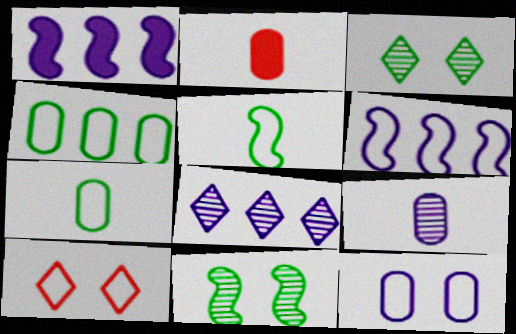[[2, 3, 6], 
[2, 7, 9], 
[6, 7, 10]]